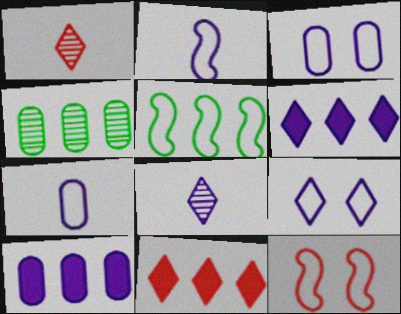[[2, 5, 12], 
[6, 8, 9]]